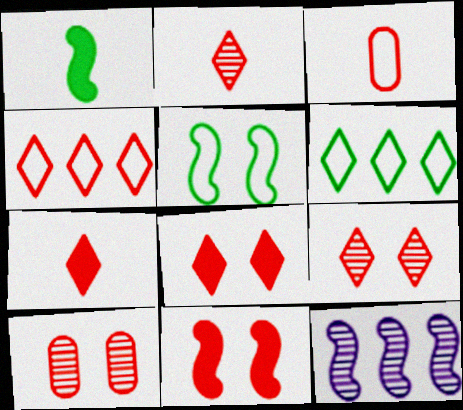[[2, 4, 8], 
[4, 7, 9]]